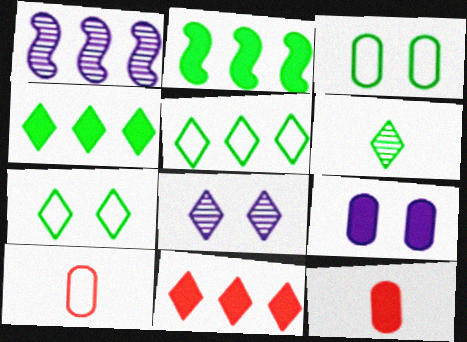[[1, 7, 12], 
[2, 3, 6], 
[2, 8, 10], 
[4, 6, 7]]